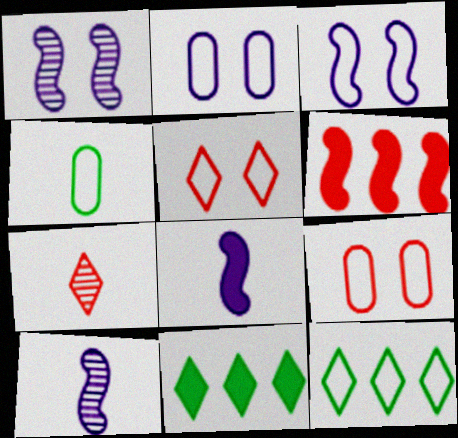[[4, 7, 8], 
[6, 7, 9], 
[9, 10, 11]]